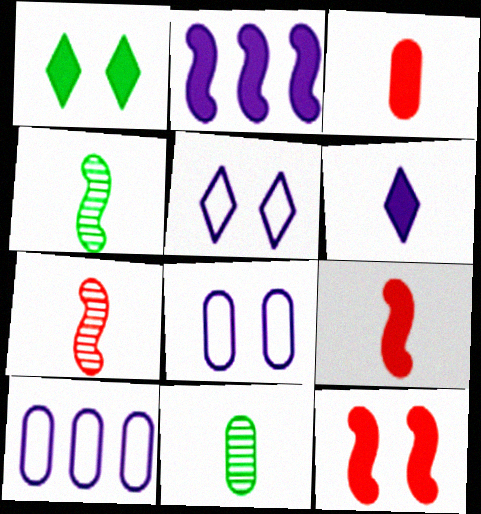[[1, 2, 3], 
[1, 7, 10]]